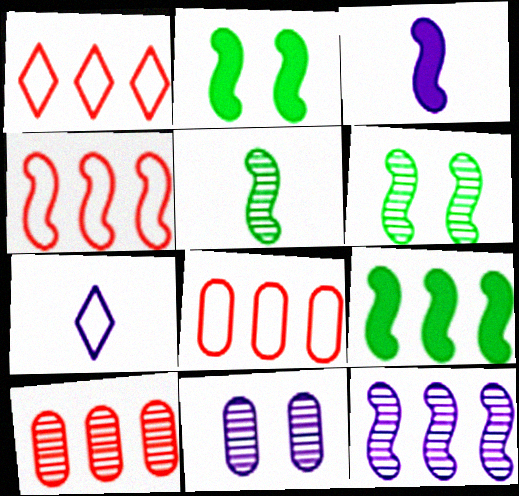[[1, 4, 8], 
[2, 7, 10], 
[3, 4, 6], 
[4, 9, 12]]